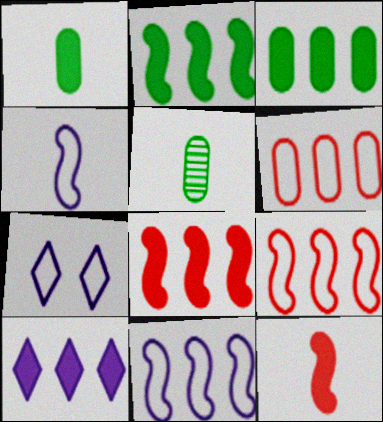[[3, 8, 10], 
[5, 7, 8]]